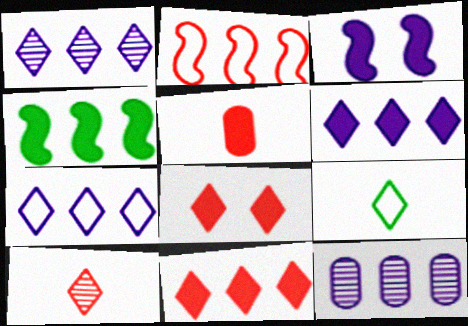[[1, 6, 7], 
[1, 8, 9]]